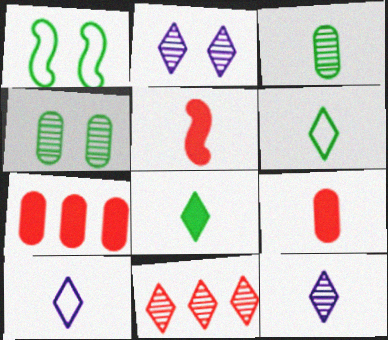[[1, 7, 12], 
[3, 5, 10]]